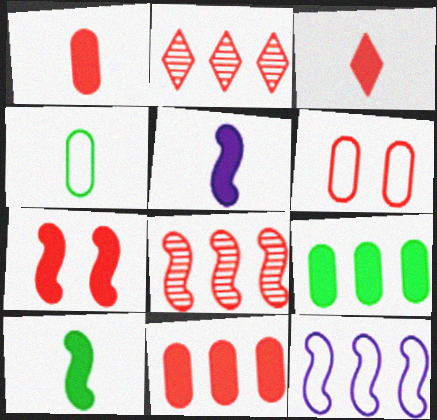[[2, 9, 12], 
[3, 6, 8], 
[3, 7, 11]]